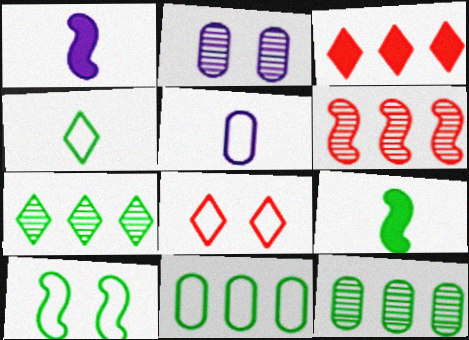[[1, 6, 10], 
[1, 8, 12], 
[4, 10, 11]]